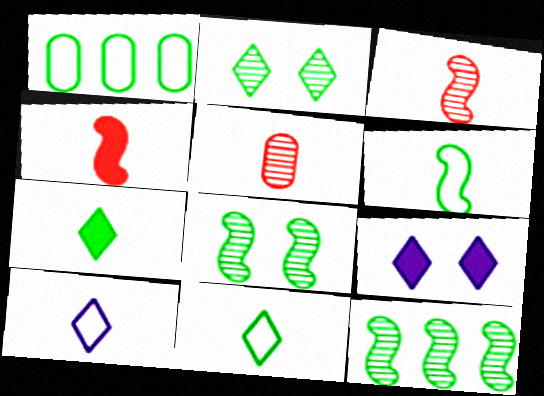[[1, 3, 9], 
[1, 7, 8]]